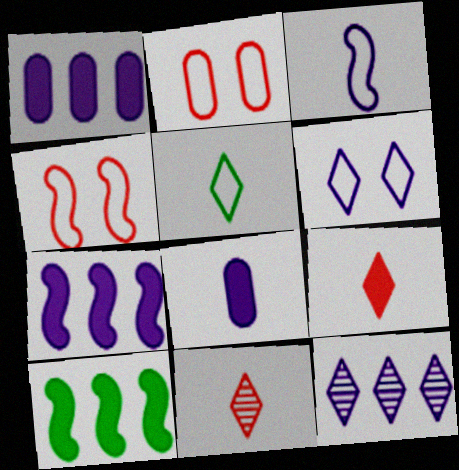[]